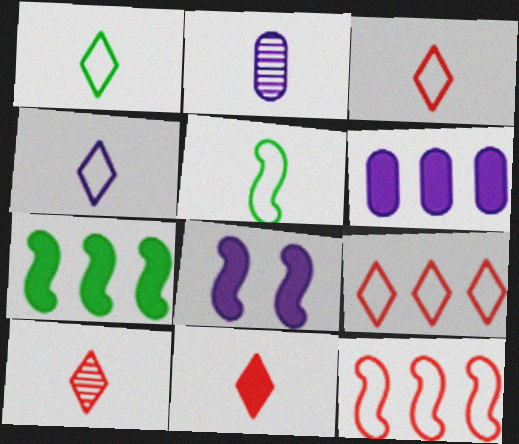[[1, 3, 4], 
[2, 5, 11], 
[3, 10, 11]]